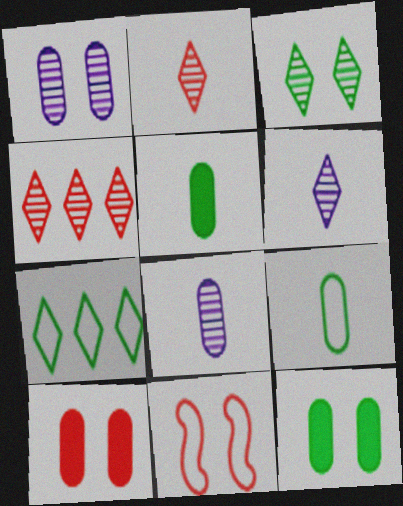[[3, 4, 6]]